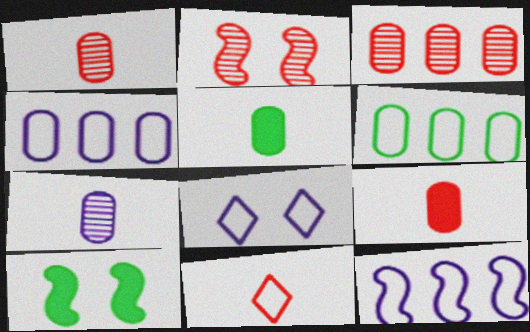[]